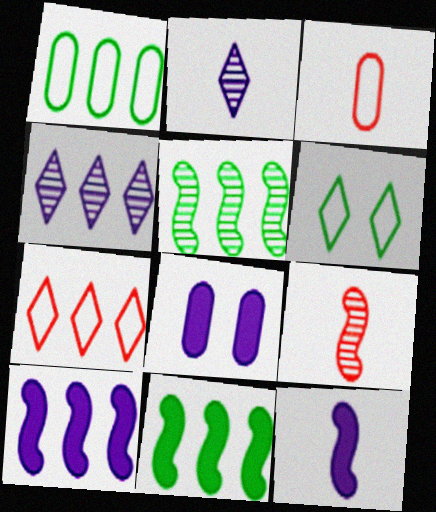[]